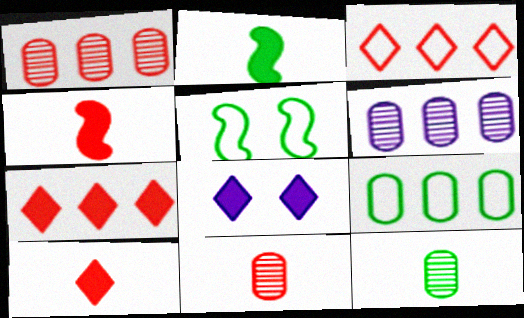[[5, 6, 10]]